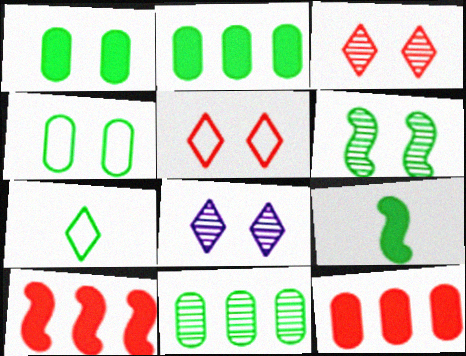[[2, 6, 7]]